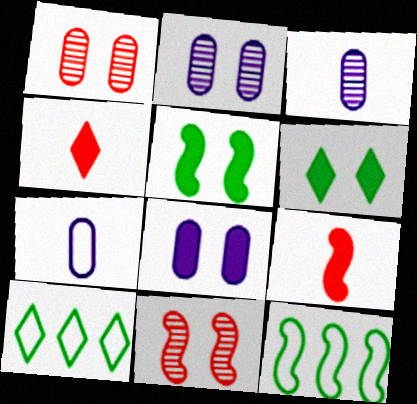[[2, 4, 12], 
[2, 9, 10]]